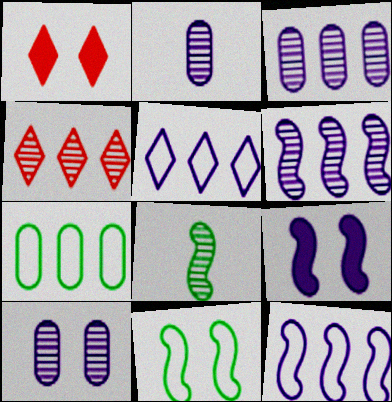[[1, 10, 11], 
[2, 3, 10], 
[2, 5, 9], 
[4, 8, 10]]